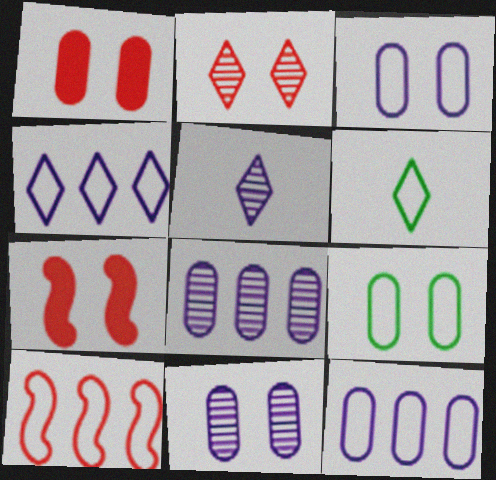[[1, 9, 11], 
[3, 6, 10], 
[6, 7, 8]]